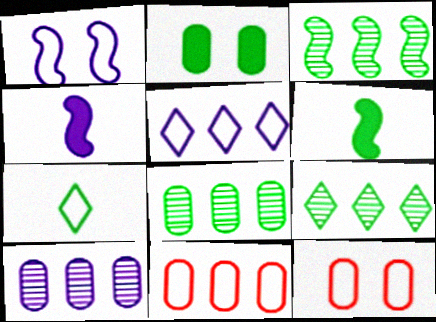[[1, 7, 11], 
[2, 3, 7], 
[3, 8, 9], 
[4, 9, 12]]